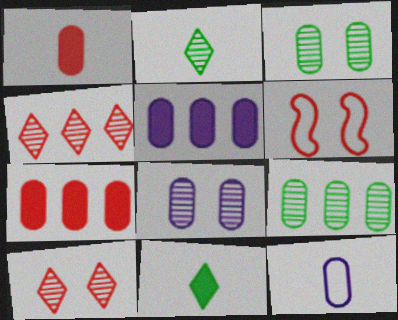[[1, 4, 6], 
[2, 5, 6], 
[3, 7, 12], 
[5, 8, 12]]